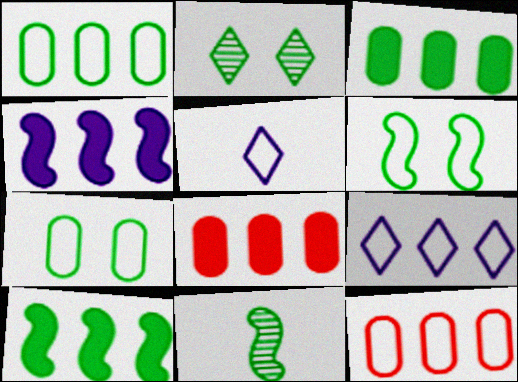[[5, 6, 12], 
[6, 10, 11]]